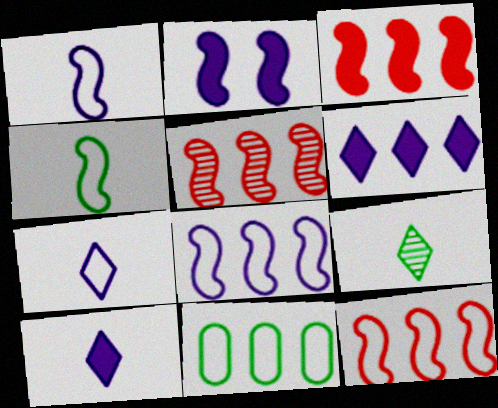[[2, 4, 5], 
[3, 5, 12], 
[5, 6, 11]]